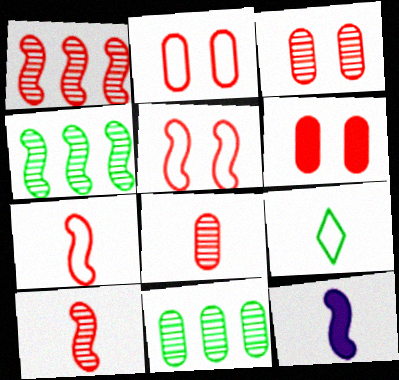[[2, 3, 6], 
[4, 5, 12], 
[8, 9, 12]]